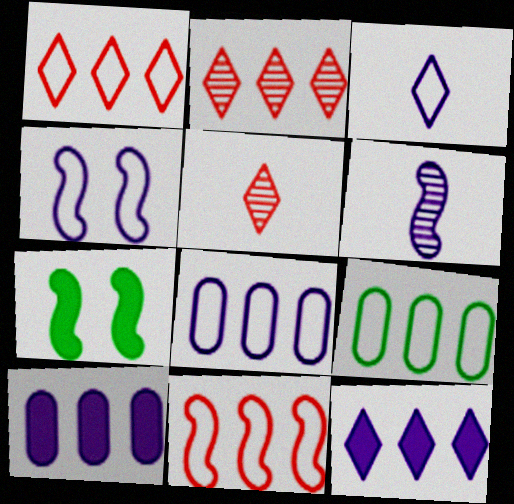[[3, 4, 8], 
[5, 7, 8], 
[6, 7, 11]]